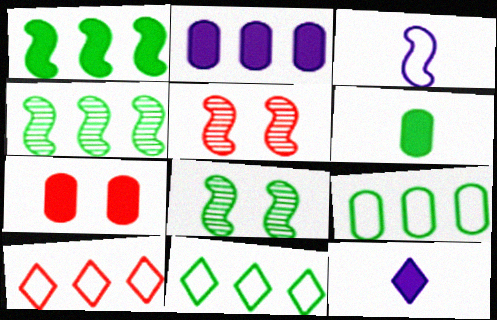[[1, 3, 5], 
[1, 7, 12], 
[2, 4, 10], 
[2, 6, 7], 
[5, 9, 12], 
[6, 8, 11]]